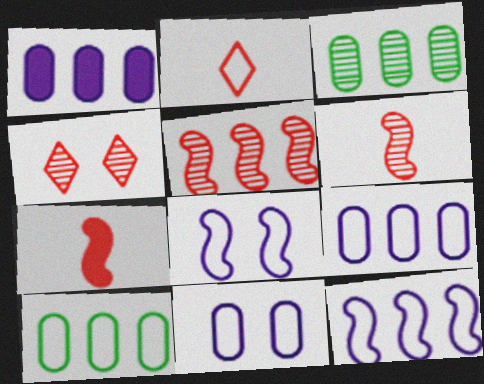[[2, 8, 10]]